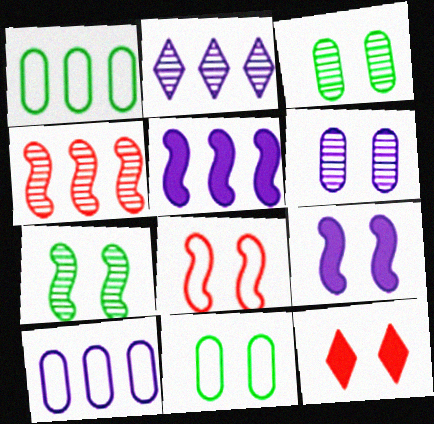[[2, 5, 10], 
[7, 8, 9]]